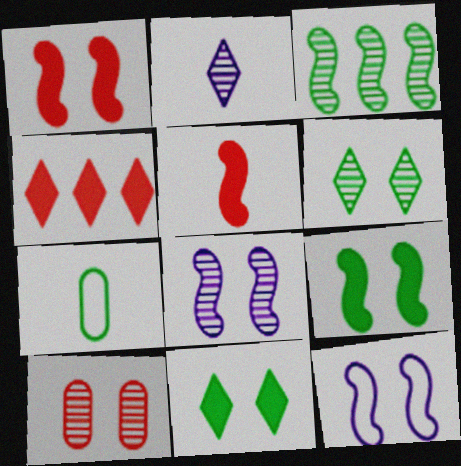[[2, 3, 10], 
[2, 5, 7], 
[3, 5, 12], 
[3, 7, 11], 
[4, 7, 8], 
[6, 8, 10], 
[10, 11, 12]]